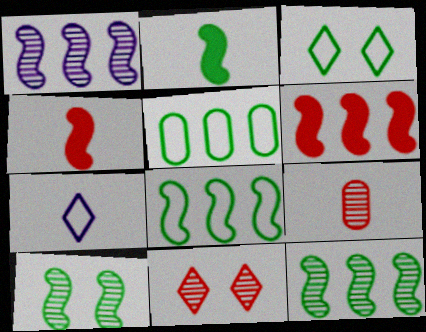[[1, 6, 8], 
[2, 7, 9], 
[2, 8, 10]]